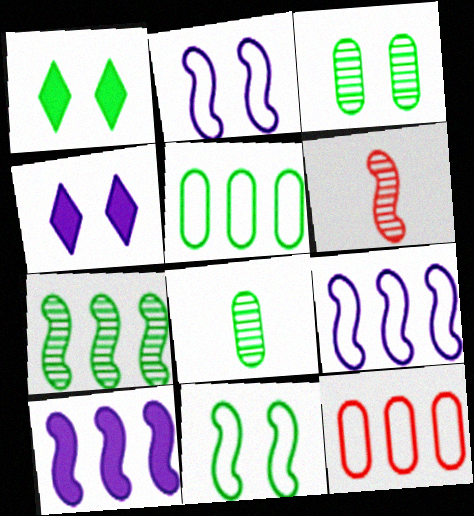[[1, 3, 11], 
[4, 5, 6], 
[6, 10, 11]]